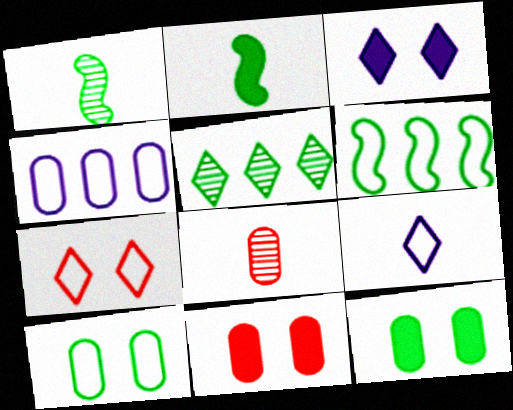[[2, 5, 10], 
[2, 8, 9], 
[3, 6, 8], 
[4, 8, 12]]